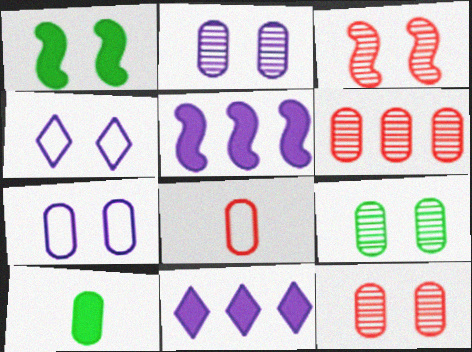[[1, 4, 12], 
[2, 9, 12], 
[6, 7, 10]]